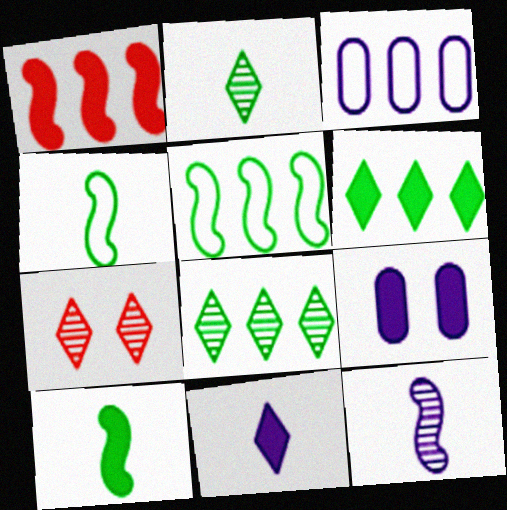[[1, 3, 8], 
[3, 7, 10]]